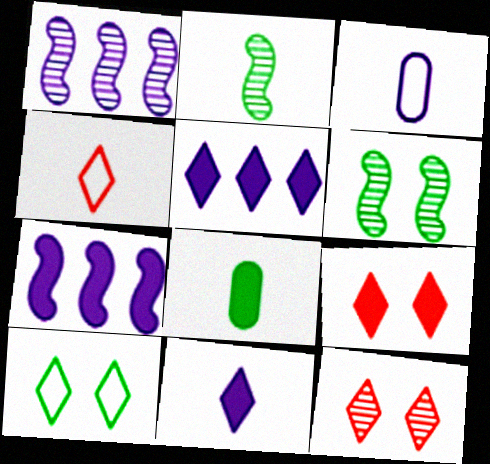[[7, 8, 9]]